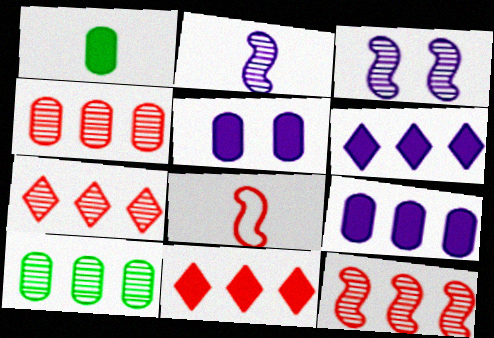[[4, 7, 12]]